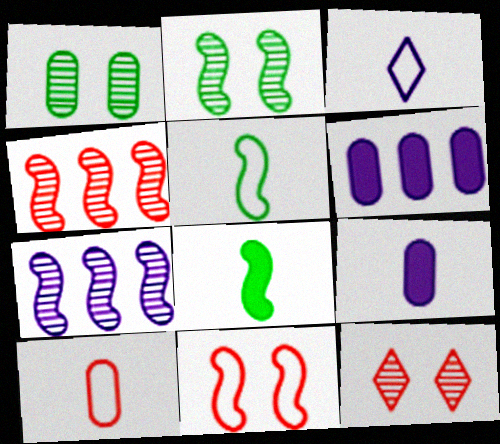[[1, 6, 10], 
[3, 5, 10], 
[5, 6, 12], 
[7, 8, 11]]